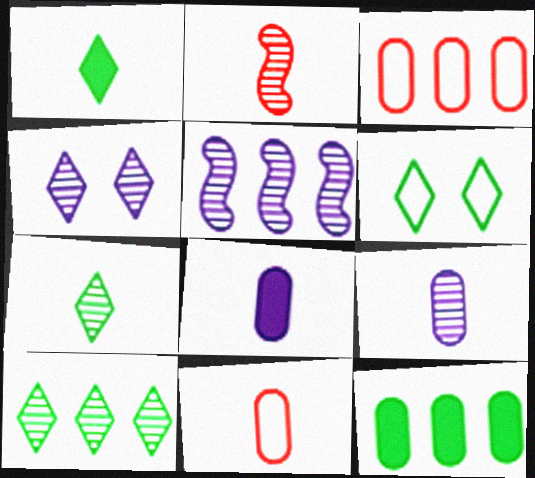[[1, 6, 10], 
[2, 7, 9], 
[4, 5, 9]]